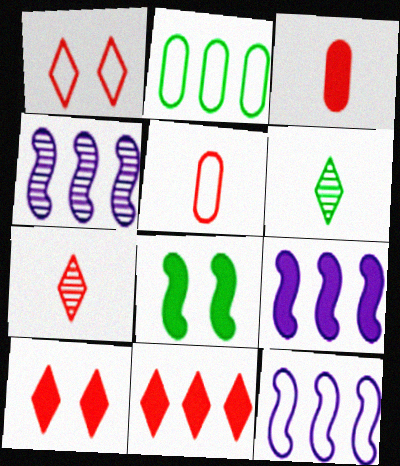[[1, 7, 11], 
[2, 4, 11], 
[2, 6, 8], 
[4, 9, 12]]